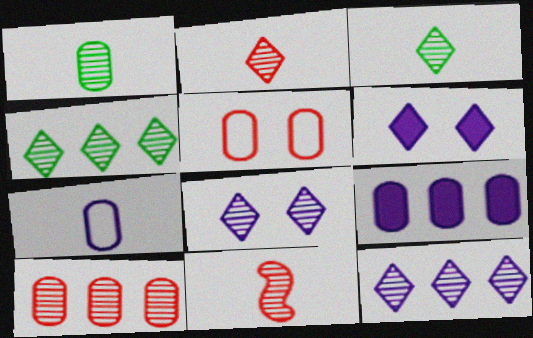[[1, 5, 9], 
[2, 4, 8]]